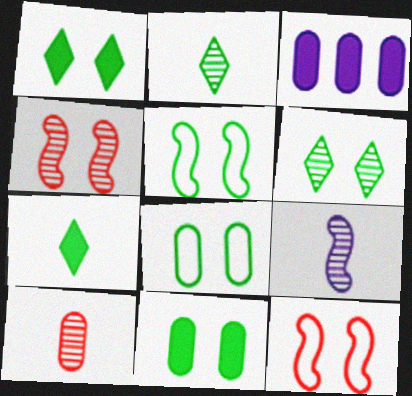[[2, 3, 12], 
[2, 9, 10], 
[3, 8, 10], 
[5, 6, 11]]